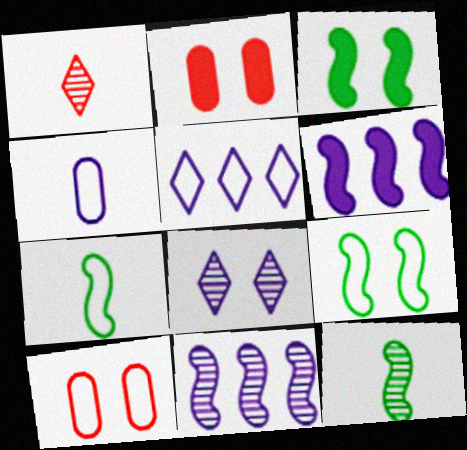[[2, 5, 12], 
[2, 8, 9], 
[3, 8, 10], 
[4, 6, 8], 
[5, 7, 10]]